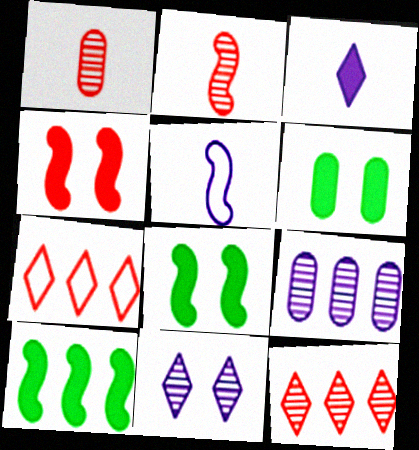[[1, 4, 7], 
[5, 6, 12], 
[7, 9, 10]]